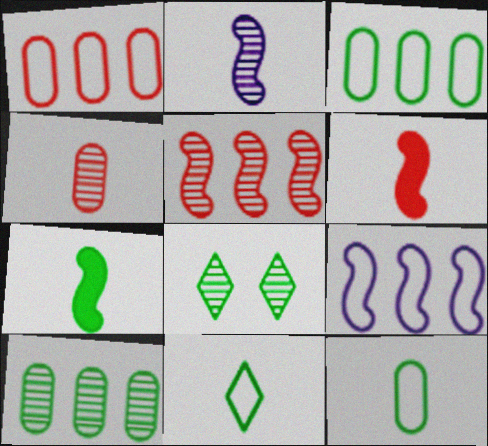[[3, 7, 8]]